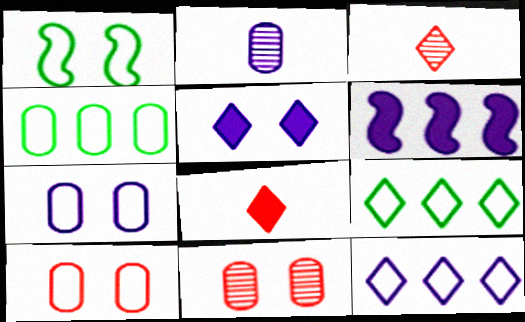[[1, 5, 11], 
[3, 5, 9]]